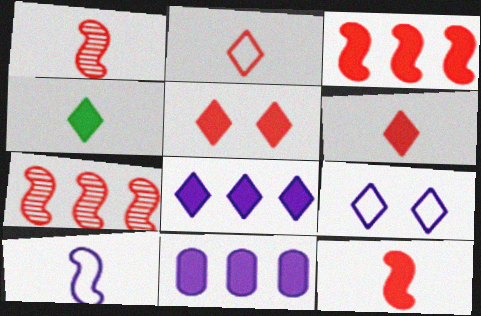[[4, 5, 8]]